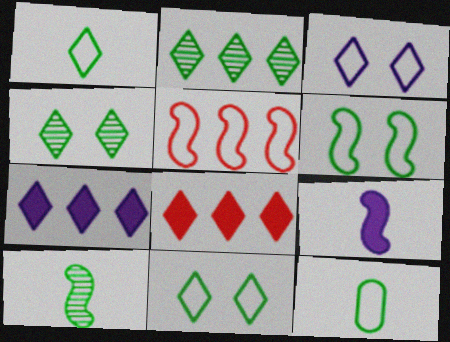[[3, 5, 12]]